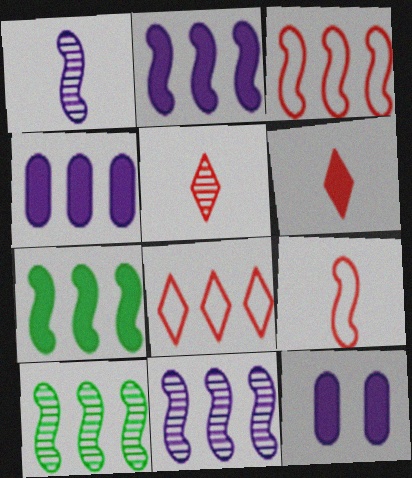[[2, 3, 10], 
[3, 7, 11], 
[4, 8, 10], 
[6, 7, 12]]